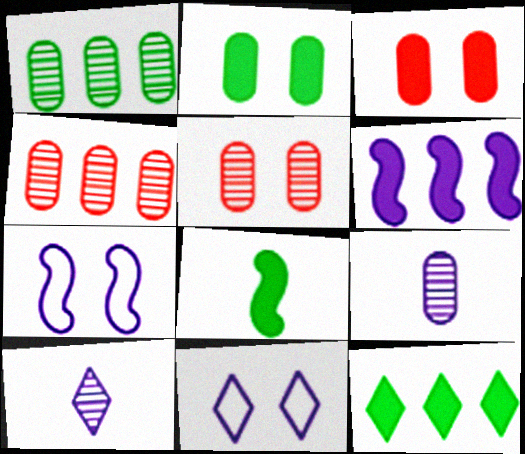[[1, 5, 9], 
[2, 8, 12], 
[4, 8, 11], 
[6, 9, 11]]